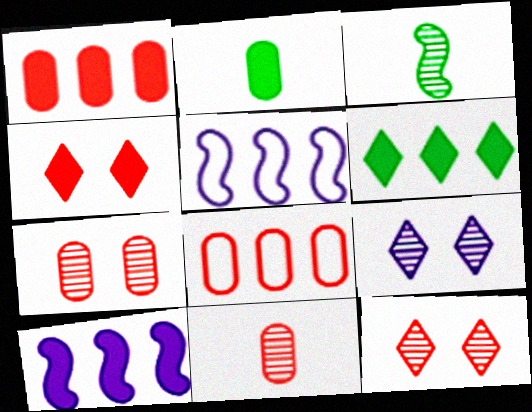[[1, 6, 10], 
[2, 4, 10], 
[2, 5, 12]]